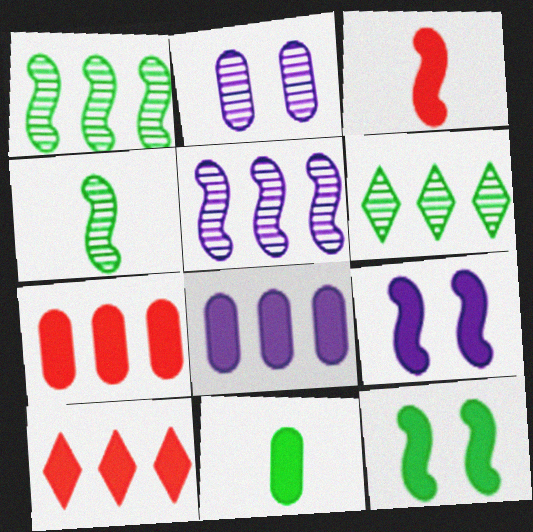[[9, 10, 11]]